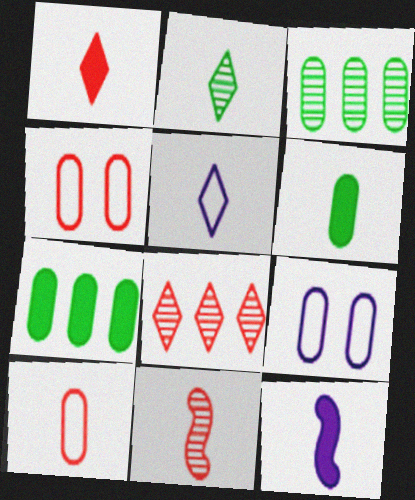[[1, 2, 5], 
[1, 6, 12], 
[1, 10, 11], 
[2, 10, 12], 
[5, 6, 11]]